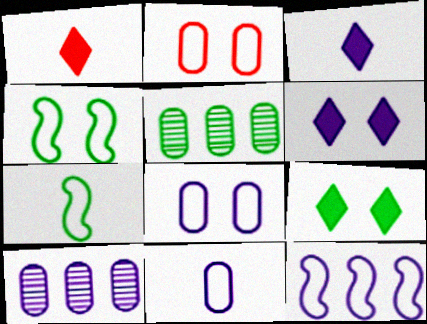[[1, 4, 10], 
[5, 7, 9]]